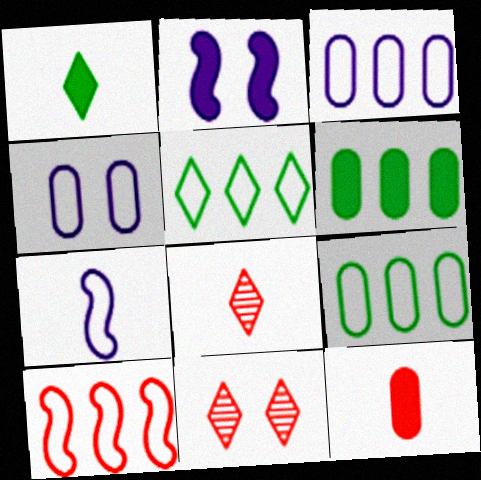[[2, 8, 9], 
[3, 5, 10], 
[6, 7, 11], 
[10, 11, 12]]